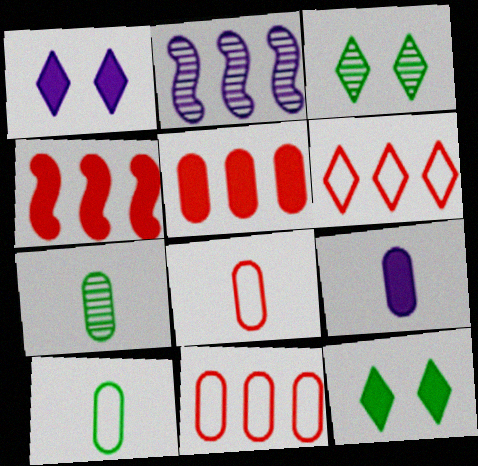[[2, 8, 12], 
[4, 9, 12], 
[7, 8, 9]]